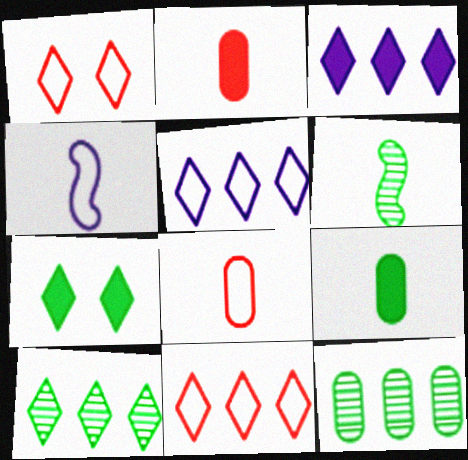[[3, 10, 11]]